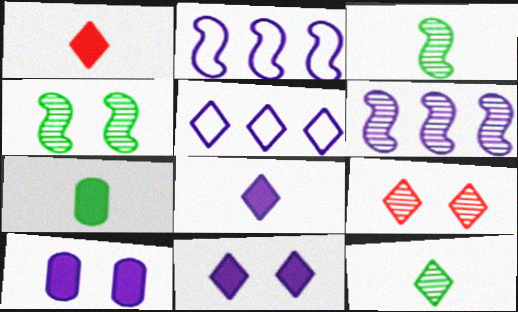[[2, 7, 9]]